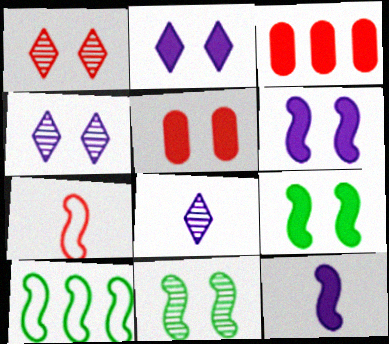[[1, 3, 7], 
[2, 5, 9], 
[5, 8, 10]]